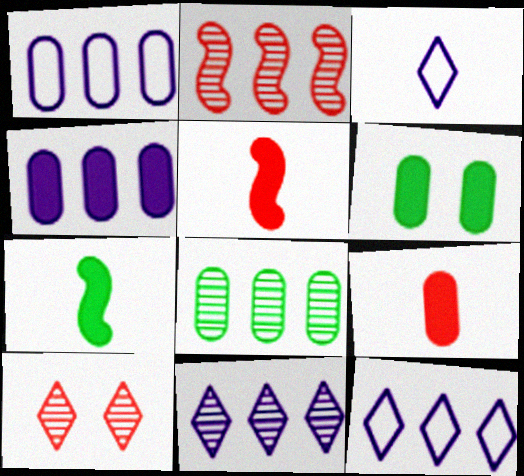[[1, 7, 10], 
[2, 3, 6], 
[2, 8, 11], 
[4, 6, 9]]